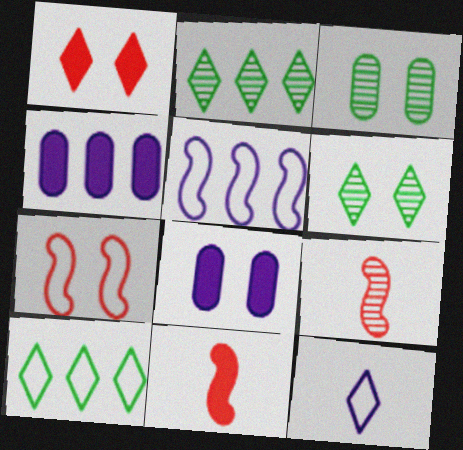[[1, 2, 12], 
[6, 7, 8], 
[8, 9, 10]]